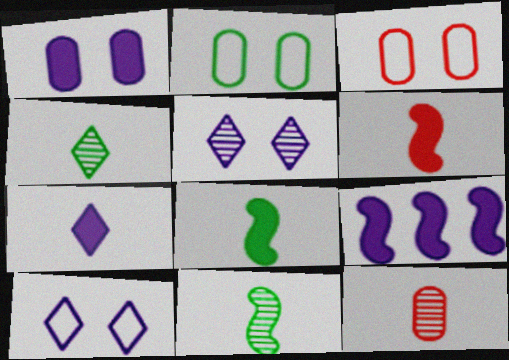[[1, 7, 9], 
[3, 4, 9]]